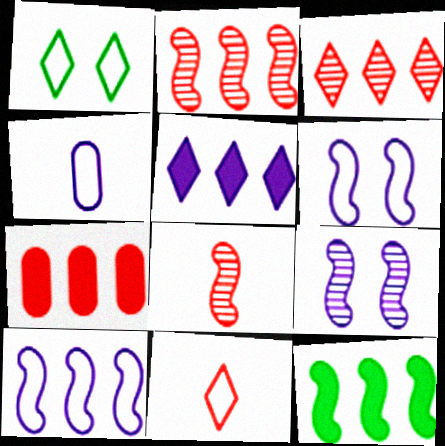[[2, 10, 12], 
[4, 5, 9], 
[5, 7, 12], 
[6, 8, 12]]